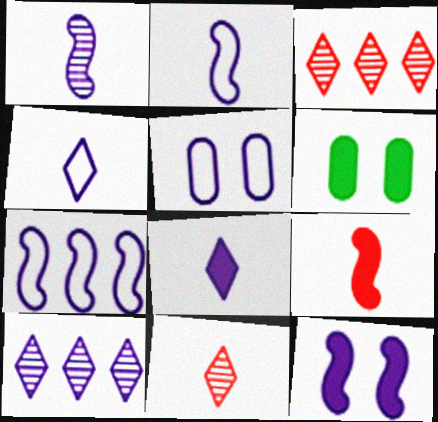[[1, 7, 12], 
[2, 3, 6], 
[4, 5, 7], 
[6, 7, 11]]